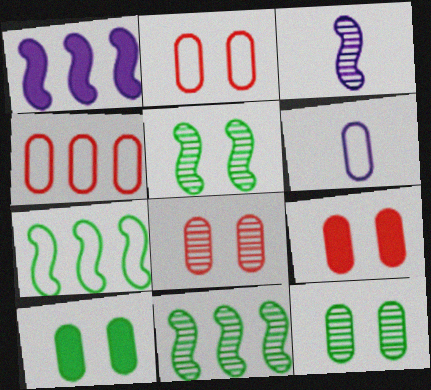[[2, 8, 9]]